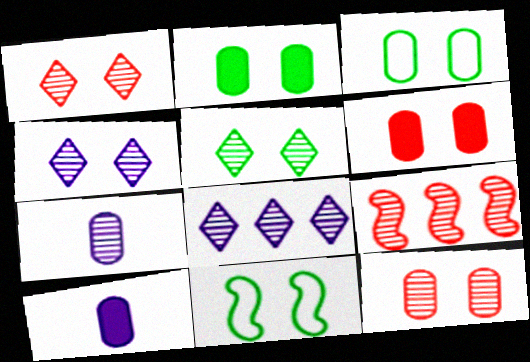[[1, 4, 5], 
[2, 5, 11], 
[4, 6, 11], 
[5, 7, 9]]